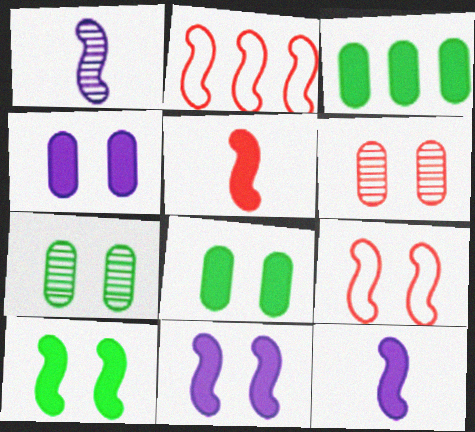[[1, 2, 10]]